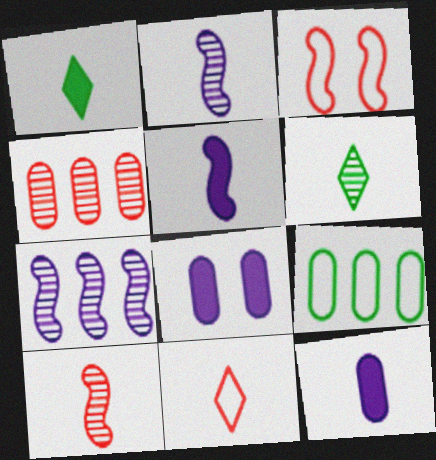[]